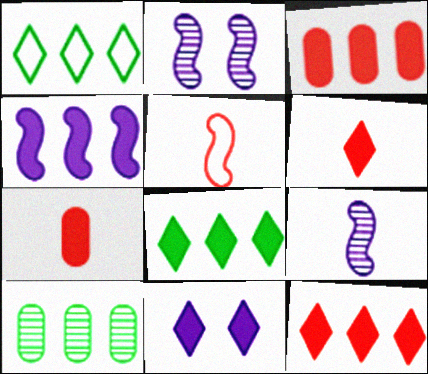[[1, 2, 7], 
[3, 4, 8], 
[5, 10, 11], 
[6, 8, 11]]